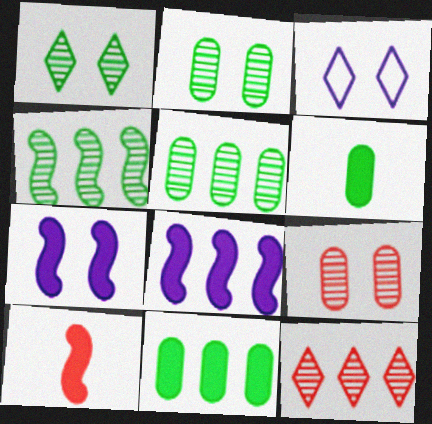[[3, 5, 10]]